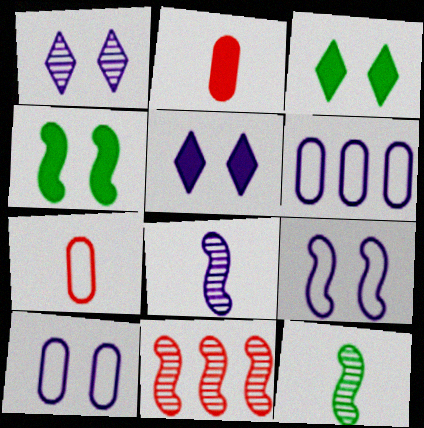[[5, 6, 8]]